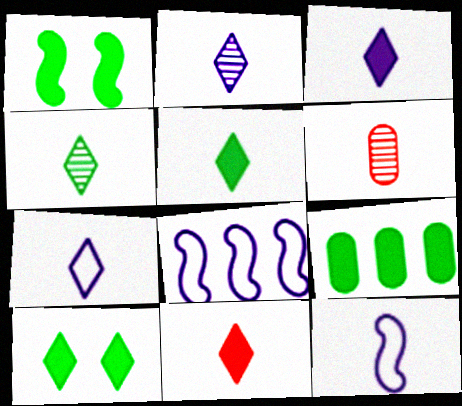[[1, 5, 9], 
[2, 3, 7], 
[3, 5, 11], 
[4, 7, 11], 
[5, 6, 12], 
[6, 8, 10]]